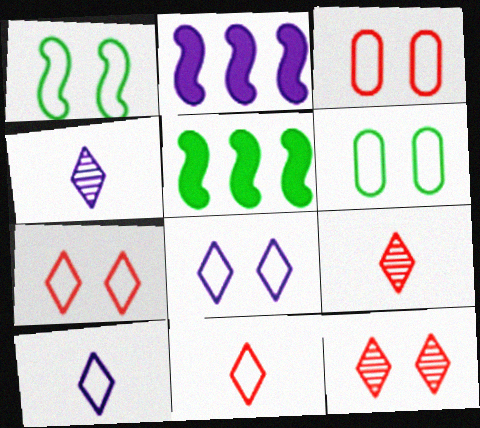[[1, 3, 8], 
[2, 6, 9], 
[3, 4, 5]]